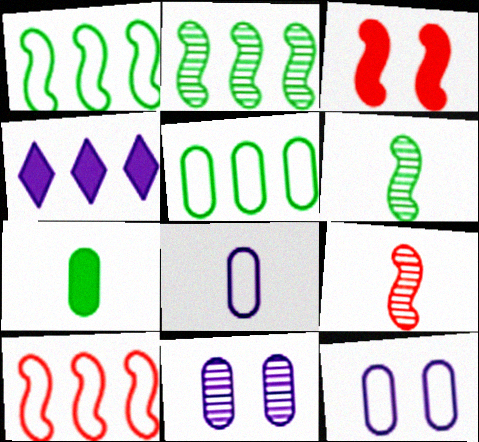[[3, 4, 7], 
[3, 9, 10]]